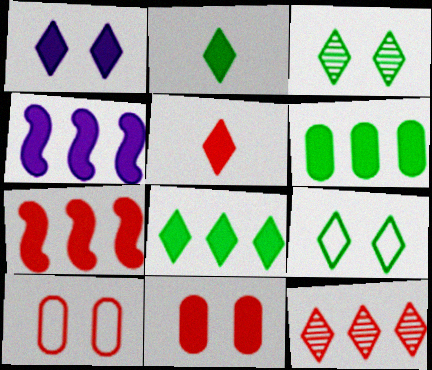[[1, 5, 8], 
[2, 4, 11], 
[5, 7, 11]]